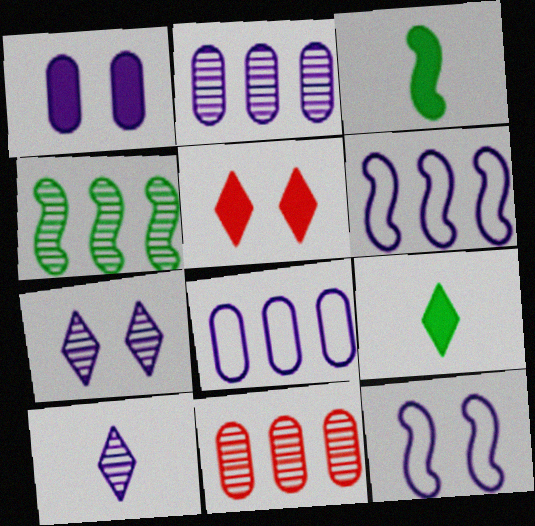[[1, 6, 10], 
[1, 7, 12], 
[9, 11, 12]]